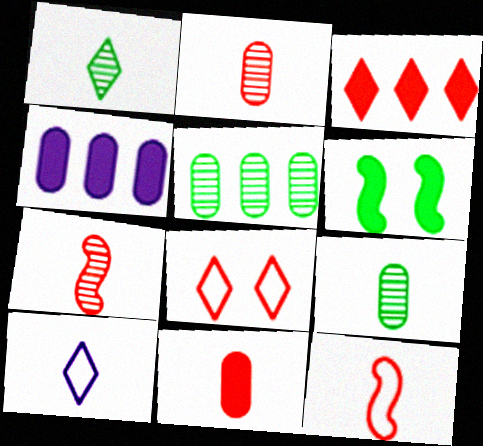[]